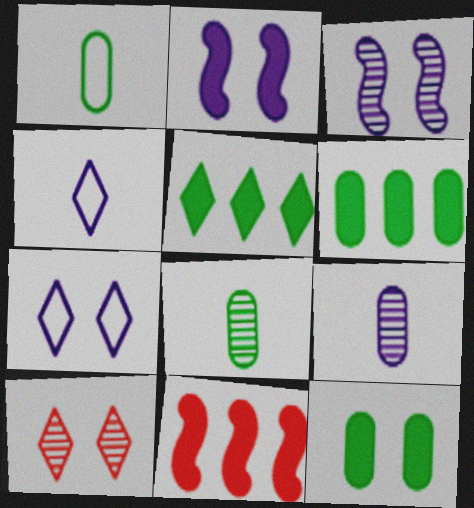[[4, 5, 10], 
[7, 8, 11]]